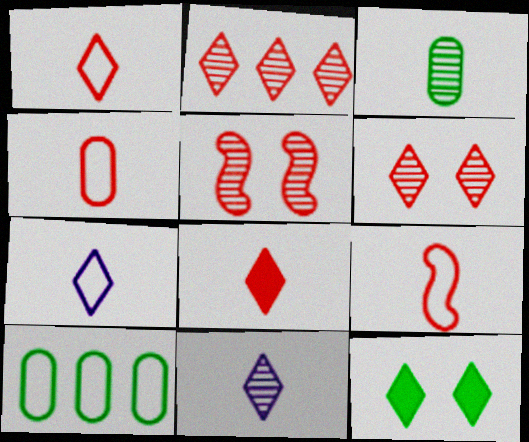[[1, 4, 9], 
[2, 7, 12]]